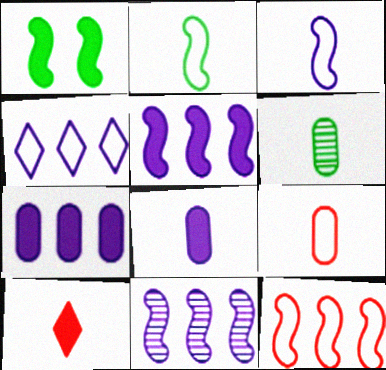[[1, 7, 10], 
[3, 6, 10], 
[4, 7, 11], 
[6, 8, 9]]